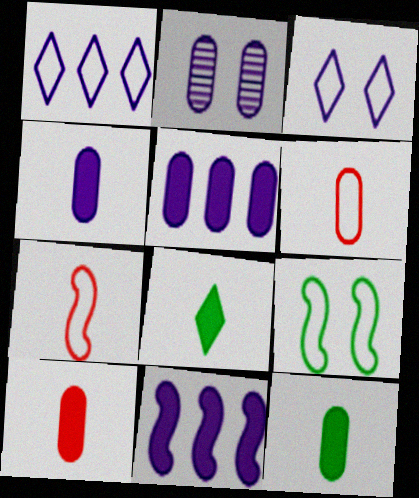[[1, 6, 9], 
[4, 10, 12]]